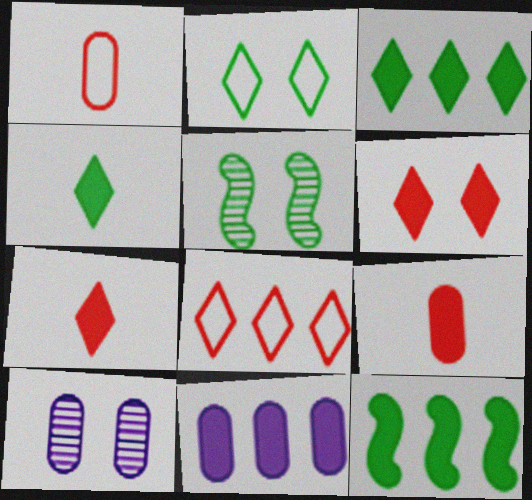[]